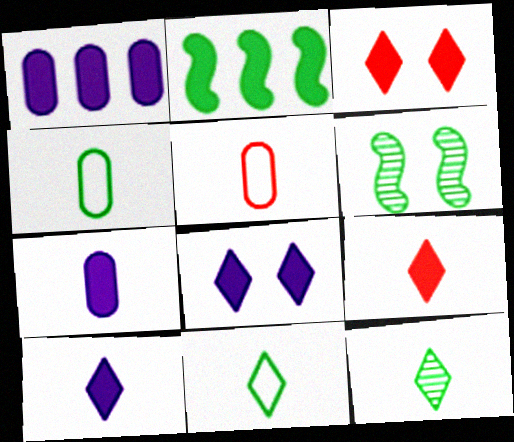[[2, 3, 7]]